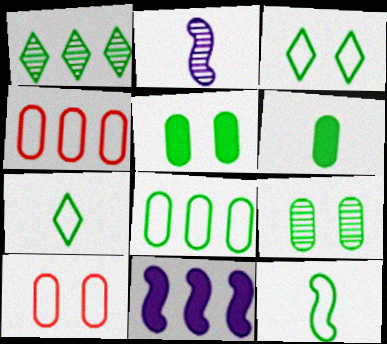[[1, 4, 11], 
[1, 5, 12], 
[3, 8, 12], 
[6, 8, 9]]